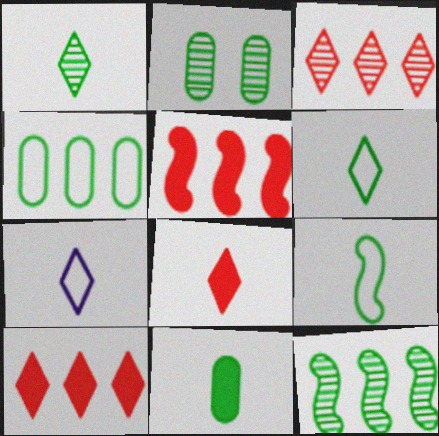[[1, 2, 12], 
[1, 7, 8], 
[1, 9, 11], 
[2, 4, 11], 
[2, 5, 7]]